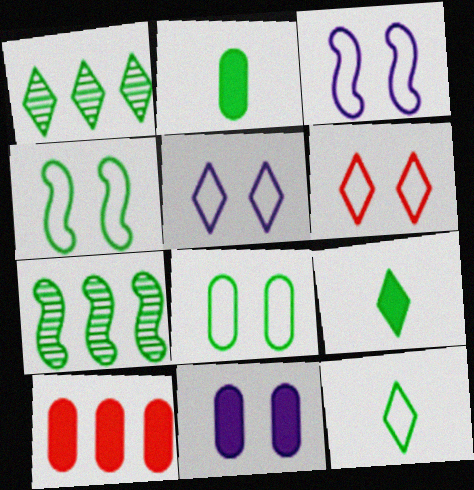[[1, 2, 4], 
[2, 10, 11], 
[3, 6, 8], 
[7, 8, 9]]